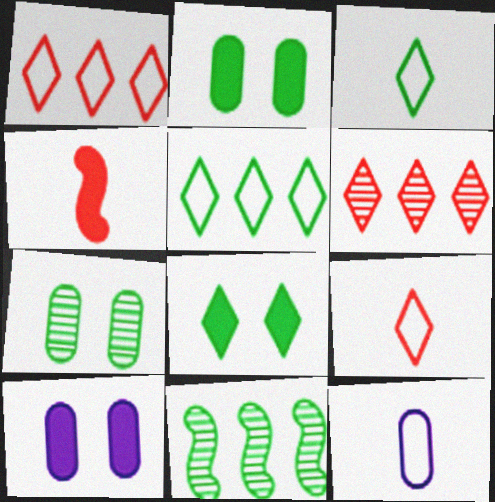[[2, 3, 11], 
[9, 10, 11]]